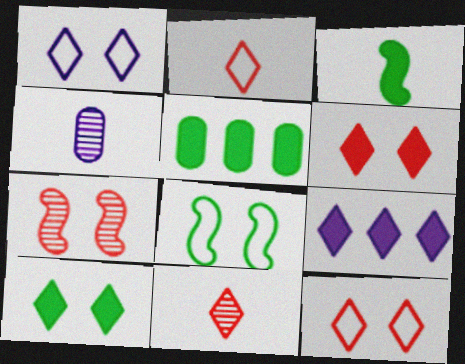[[2, 3, 4], 
[3, 5, 10]]